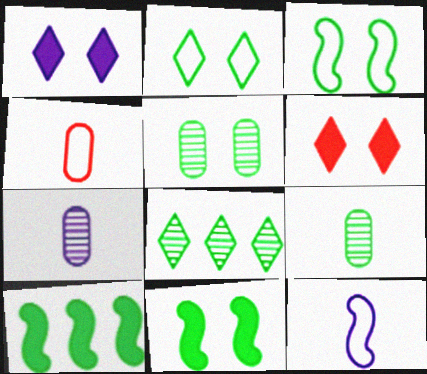[[2, 5, 11], 
[2, 9, 10]]